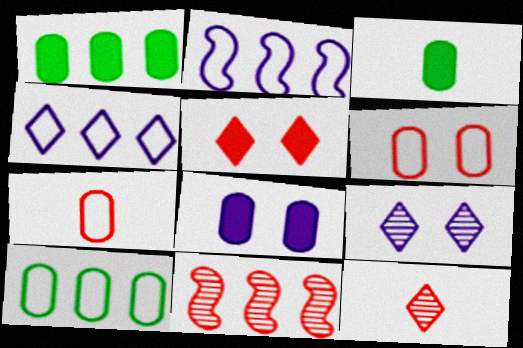[[1, 4, 11], 
[5, 7, 11]]